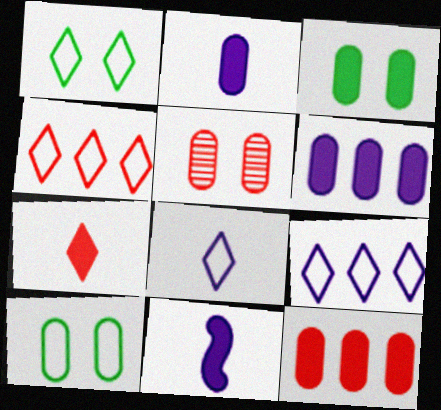[[1, 4, 8], 
[2, 3, 12]]